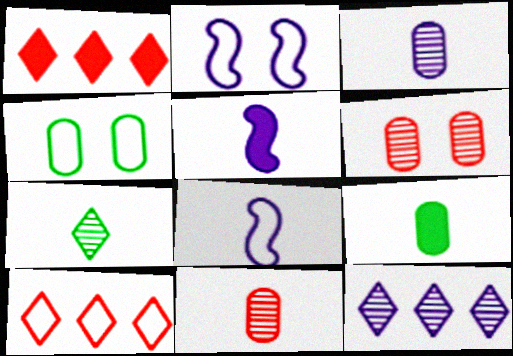[[4, 8, 10]]